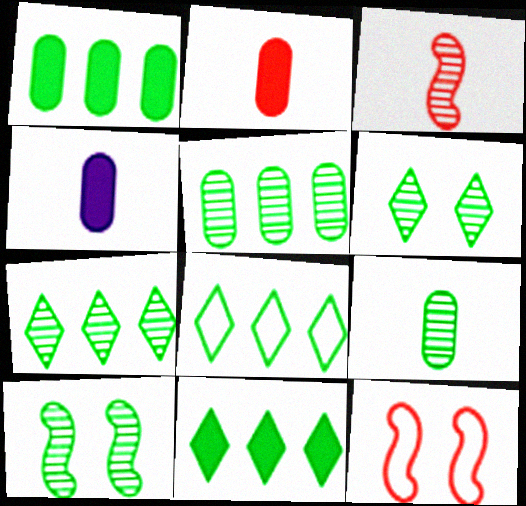[[4, 7, 12], 
[7, 8, 11], 
[7, 9, 10]]